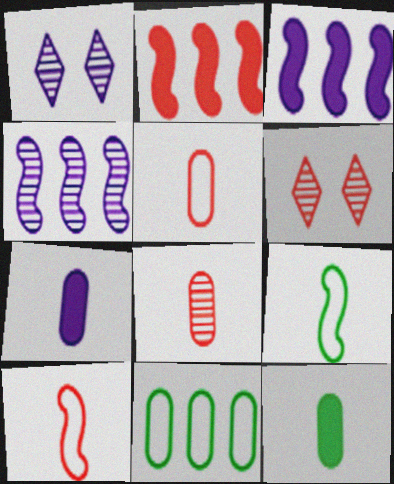[[2, 5, 6]]